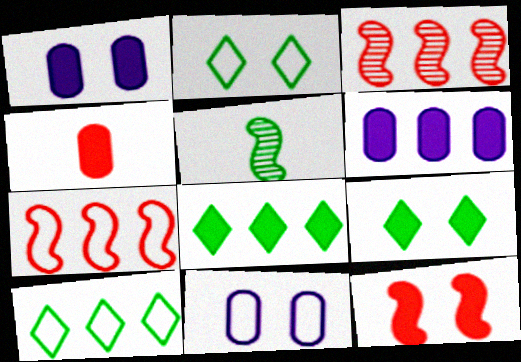[[1, 9, 12], 
[3, 6, 10]]